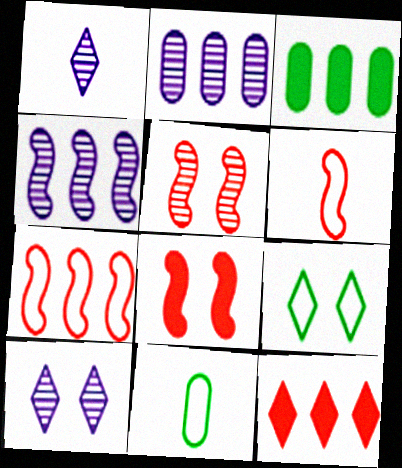[[1, 9, 12], 
[3, 6, 10]]